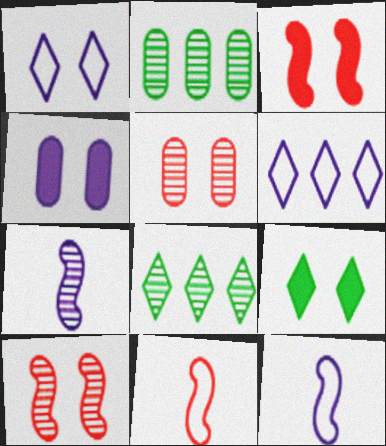[[3, 4, 9], 
[4, 6, 7], 
[4, 8, 11], 
[5, 7, 8]]